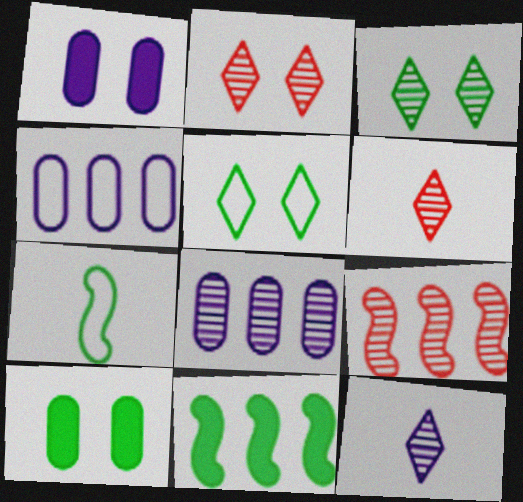[]